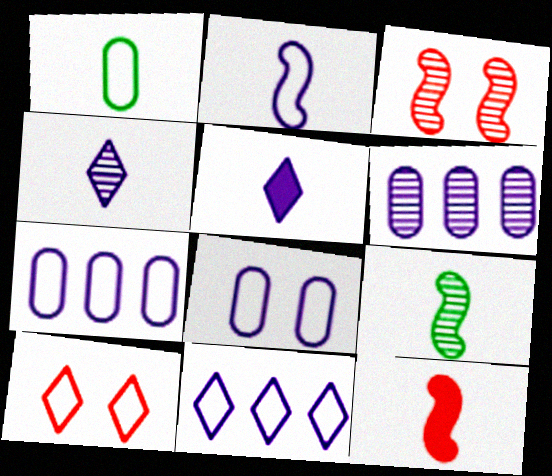[[1, 4, 12], 
[2, 8, 11], 
[2, 9, 12]]